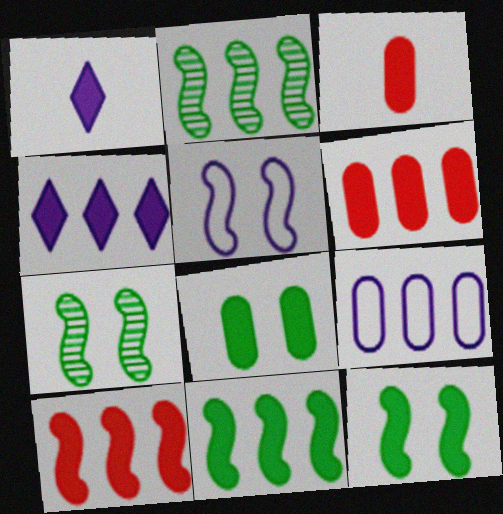[[1, 6, 12], 
[1, 8, 10], 
[3, 4, 12], 
[4, 6, 11]]